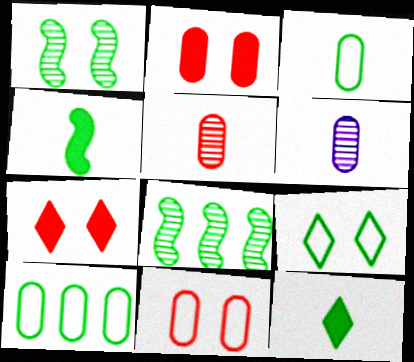[[1, 10, 12], 
[2, 6, 10]]